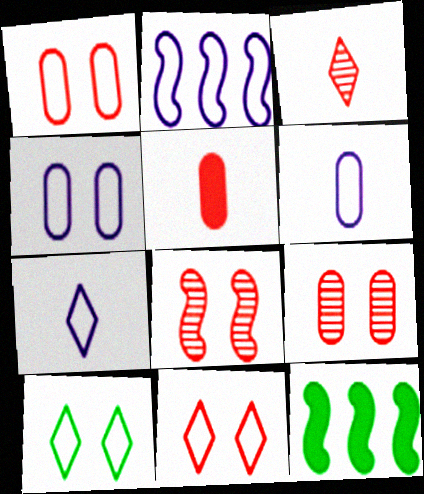[[2, 4, 7], 
[3, 4, 12], 
[7, 9, 12]]